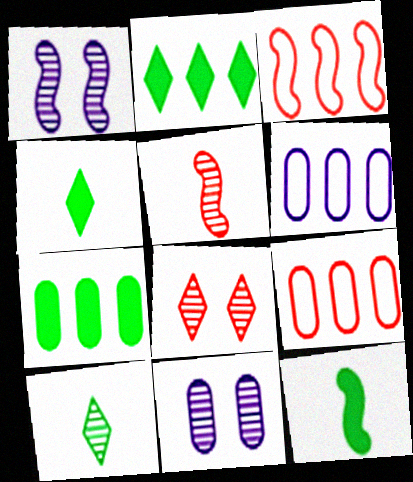[[1, 3, 12], 
[1, 4, 9], 
[3, 4, 11], 
[6, 8, 12]]